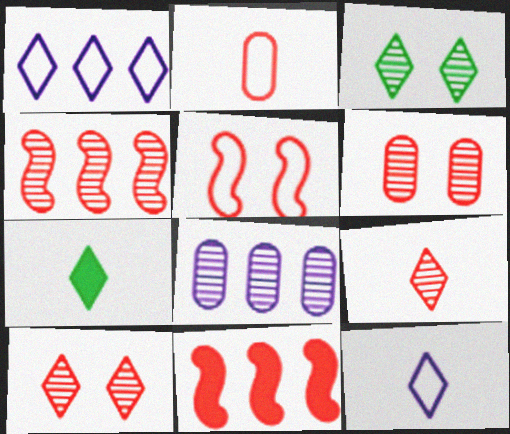[[1, 7, 10], 
[2, 10, 11], 
[4, 6, 9], 
[5, 7, 8], 
[7, 9, 12]]